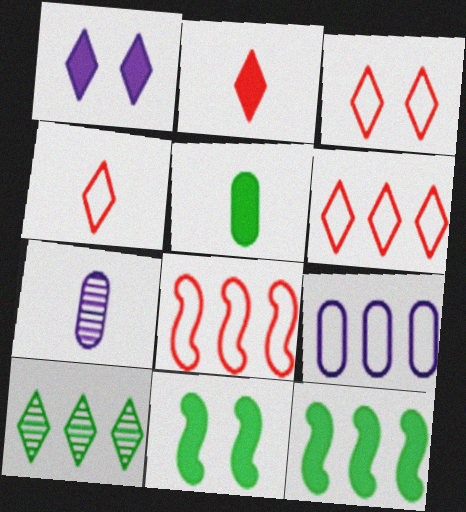[[1, 4, 10], 
[3, 4, 6], 
[3, 7, 12], 
[6, 7, 11]]